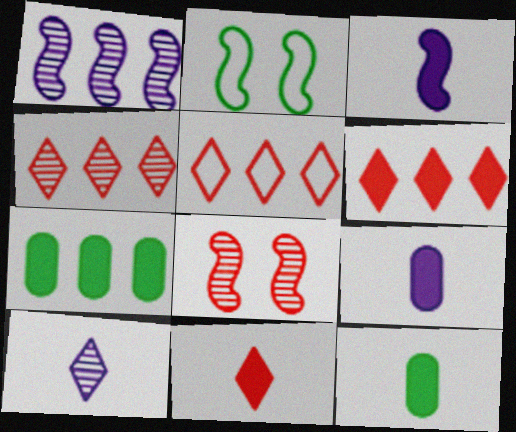[[1, 5, 7], 
[2, 4, 9], 
[3, 11, 12], 
[4, 5, 6]]